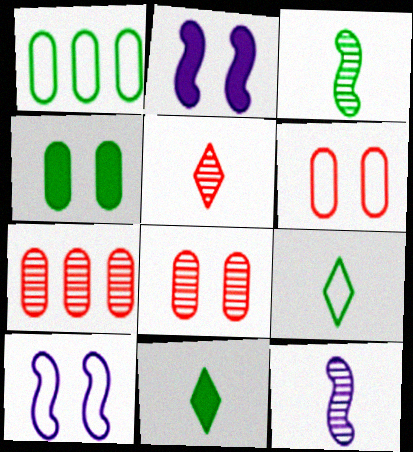[[1, 2, 5], 
[2, 7, 9], 
[7, 10, 11]]